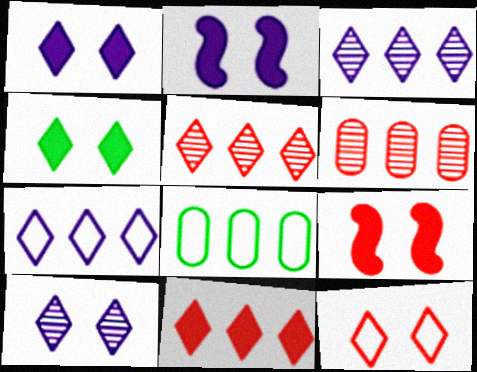[[4, 10, 12]]